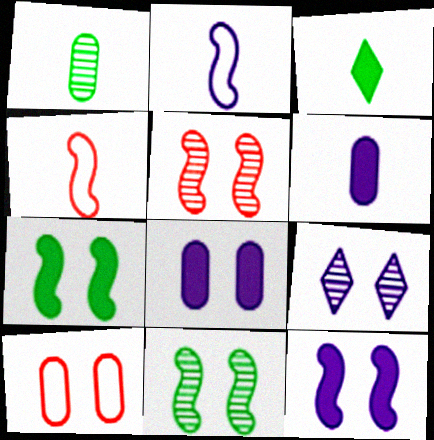[[7, 9, 10]]